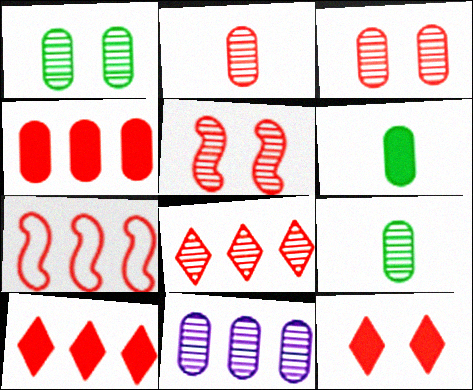[[1, 2, 11], 
[2, 5, 8], 
[2, 7, 12], 
[3, 9, 11], 
[4, 7, 8]]